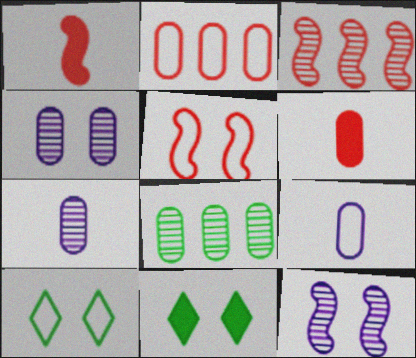[[1, 3, 5], 
[3, 9, 11], 
[4, 5, 11]]